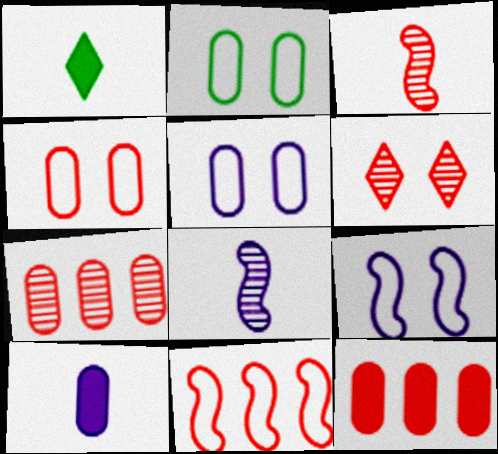[[1, 7, 9], 
[2, 4, 5], 
[2, 7, 10], 
[3, 6, 7]]